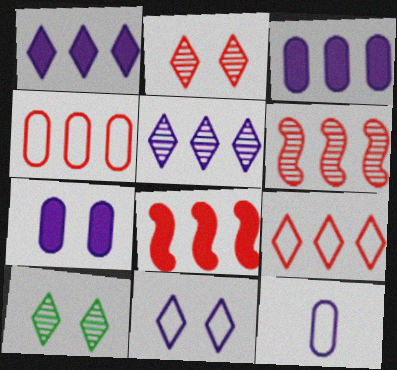[[8, 10, 12]]